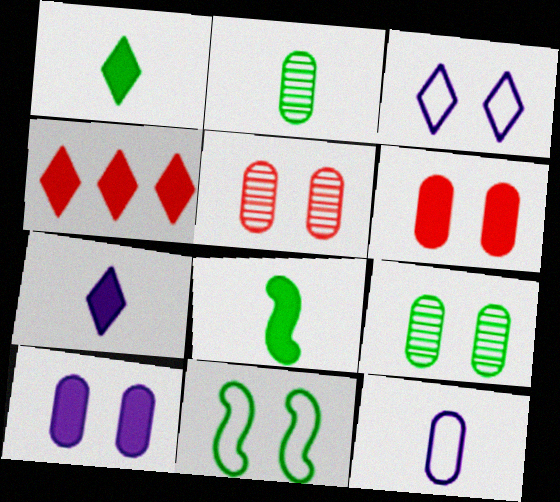[[4, 8, 10]]